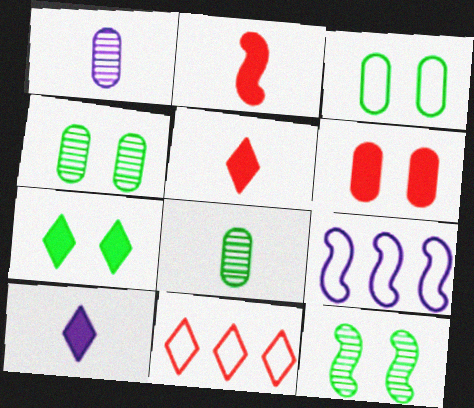[[2, 9, 12], 
[3, 7, 12], 
[4, 5, 9]]